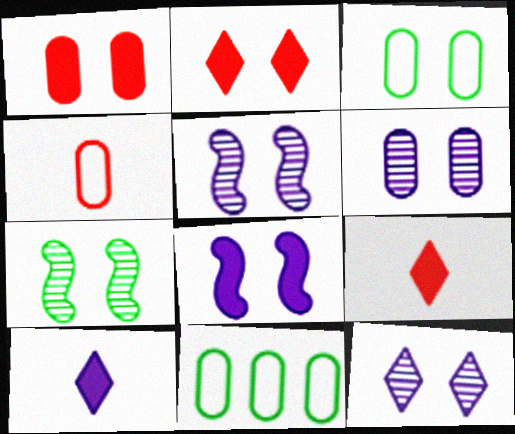[[1, 3, 6], 
[2, 3, 5], 
[5, 6, 12], 
[5, 9, 11]]